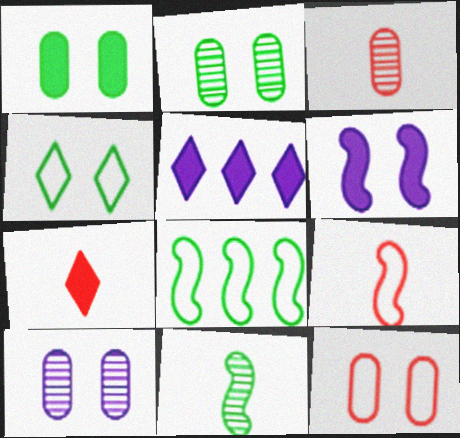[[1, 10, 12], 
[2, 5, 9], 
[3, 7, 9], 
[5, 11, 12], 
[7, 8, 10]]